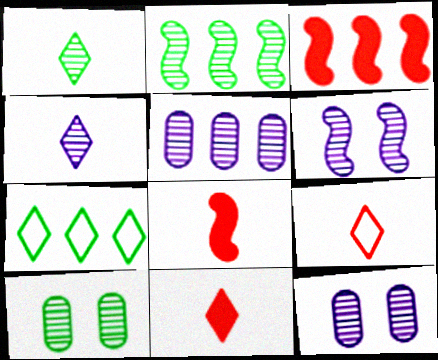[[1, 2, 10], 
[3, 5, 7], 
[4, 5, 6], 
[7, 8, 12]]